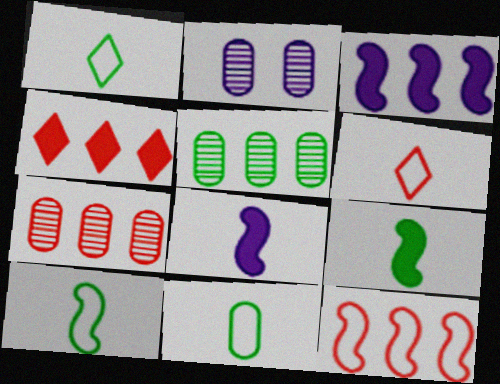[[1, 10, 11], 
[2, 4, 10], 
[4, 7, 12]]